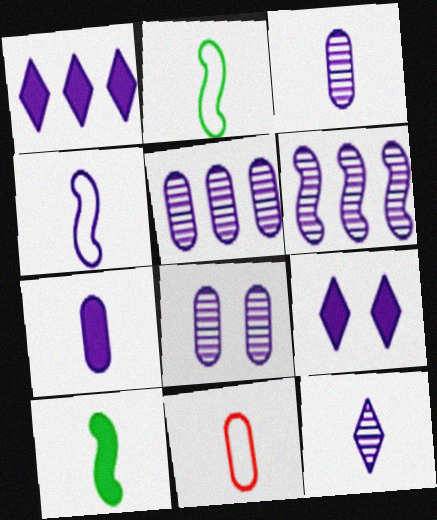[[1, 4, 8], 
[3, 5, 8], 
[4, 5, 9], 
[4, 7, 12], 
[6, 8, 12], 
[10, 11, 12]]